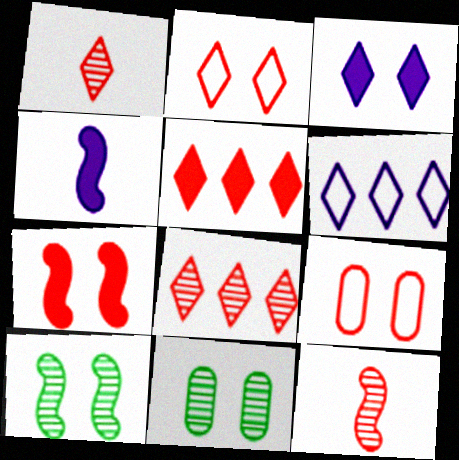[[1, 2, 5], 
[3, 9, 10], 
[5, 9, 12]]